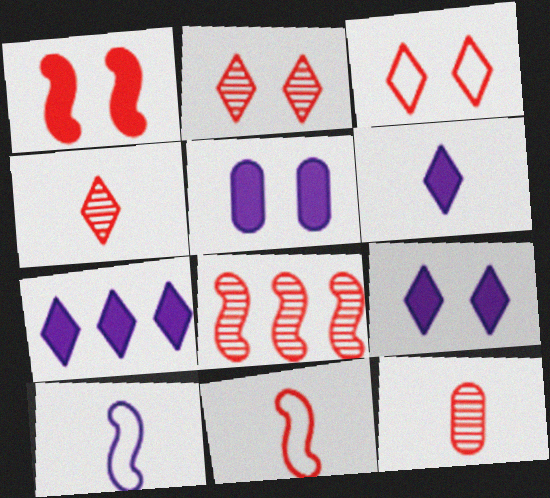[[1, 8, 11], 
[2, 8, 12], 
[6, 7, 9]]